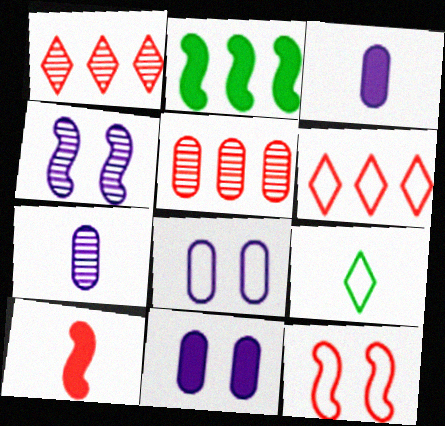[[7, 9, 10]]